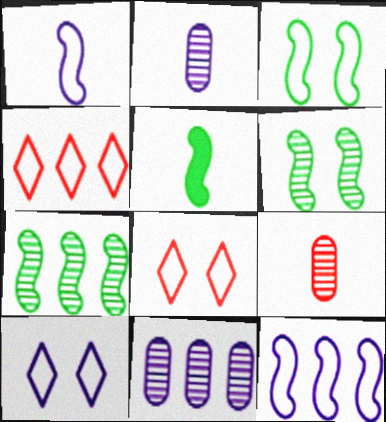[[3, 5, 7], 
[5, 8, 11]]